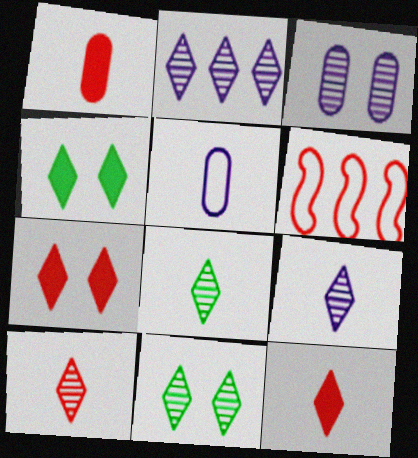[[2, 10, 11], 
[8, 9, 10]]